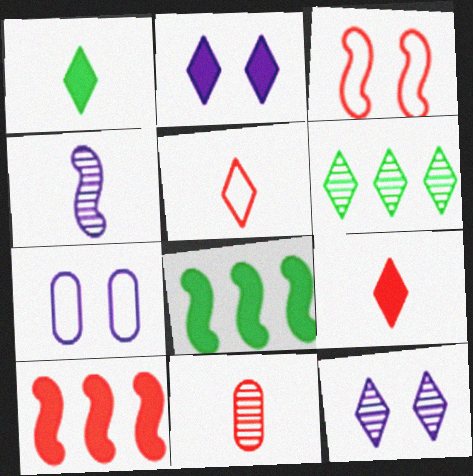[[2, 5, 6], 
[3, 4, 8]]